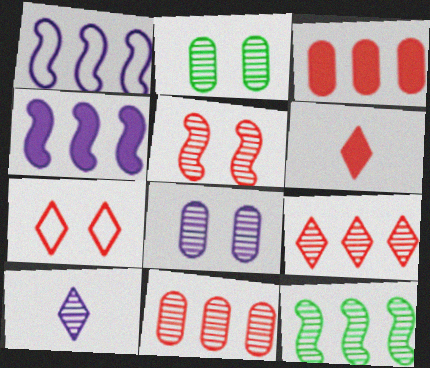[[1, 2, 6], 
[6, 7, 9]]